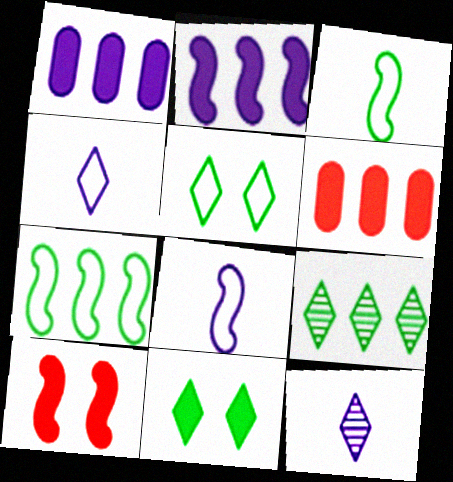[]